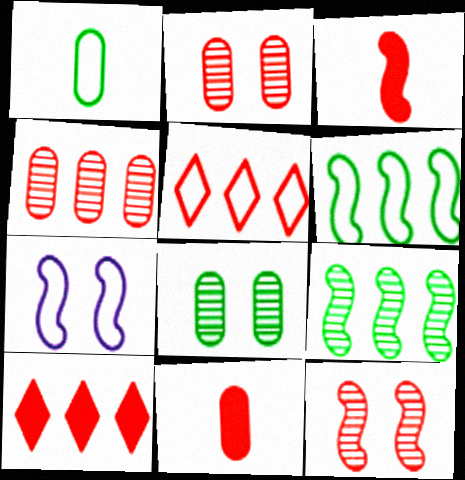[[1, 5, 7], 
[2, 3, 5], 
[3, 7, 9], 
[5, 11, 12]]